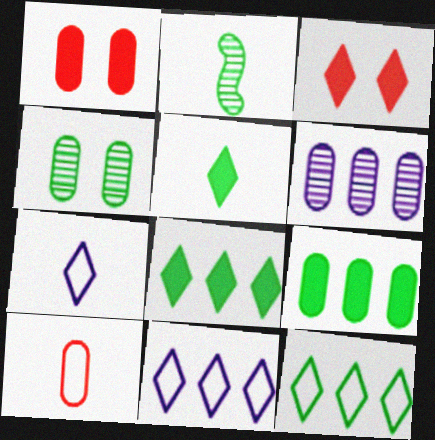[[1, 2, 11]]